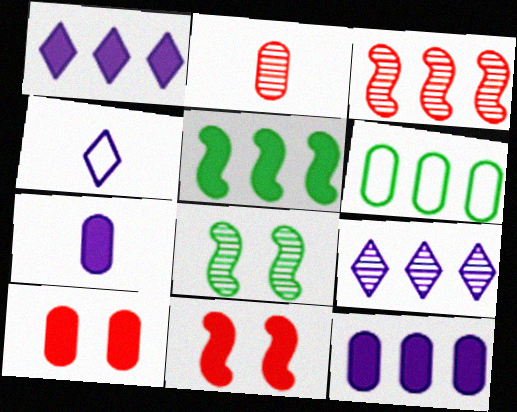[[1, 3, 6], 
[2, 8, 9]]